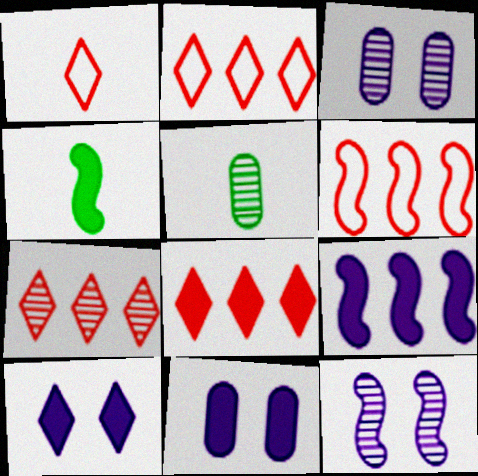[[2, 3, 4], 
[2, 7, 8], 
[4, 6, 12], 
[4, 8, 11], 
[5, 6, 10], 
[5, 7, 12]]